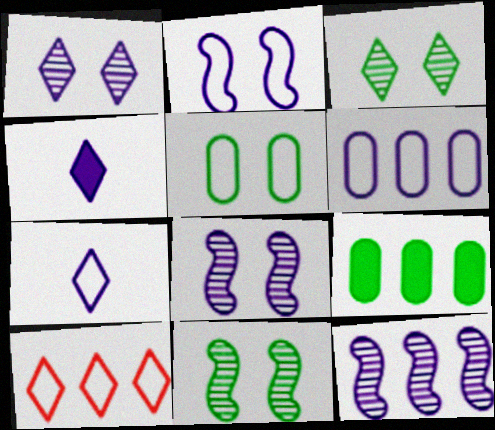[[2, 6, 7], 
[3, 4, 10], 
[4, 6, 8], 
[9, 10, 12]]